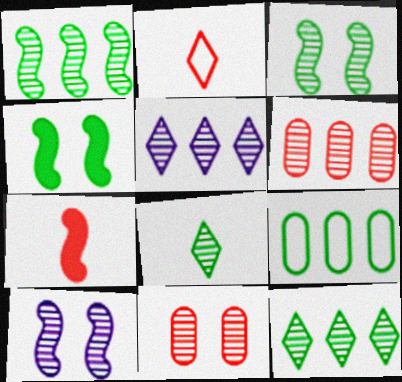[[1, 5, 6], 
[4, 8, 9], 
[6, 8, 10]]